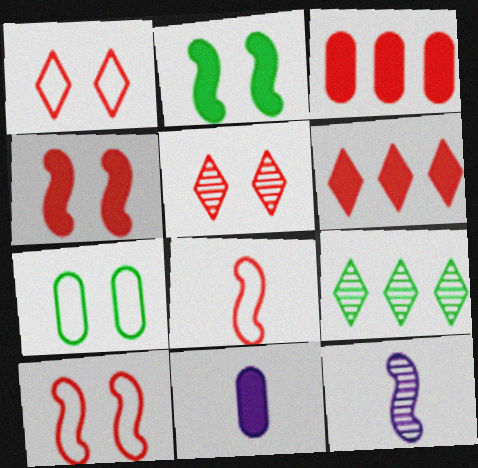[[2, 6, 11], 
[3, 5, 8], 
[6, 7, 12], 
[9, 10, 11]]